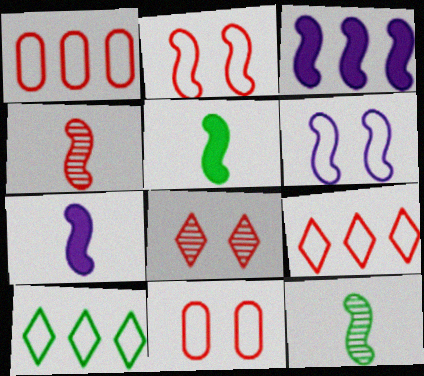[[2, 3, 12]]